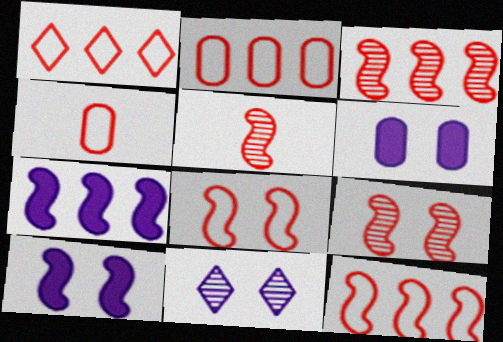[[1, 2, 12], 
[1, 4, 8], 
[3, 5, 9]]